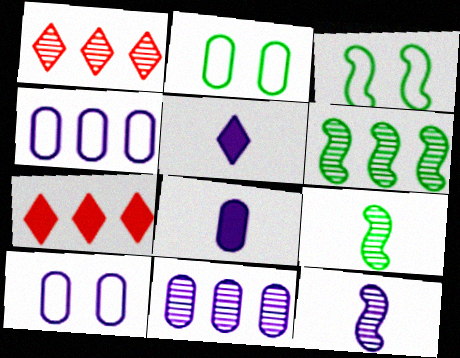[[1, 3, 8], 
[1, 6, 11], 
[2, 7, 12], 
[4, 6, 7], 
[7, 9, 10], 
[8, 10, 11]]